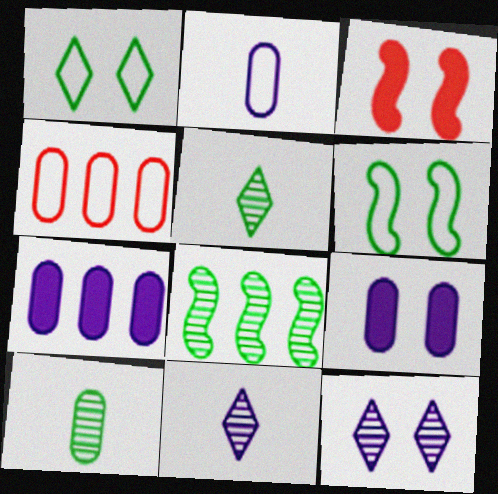[[4, 9, 10]]